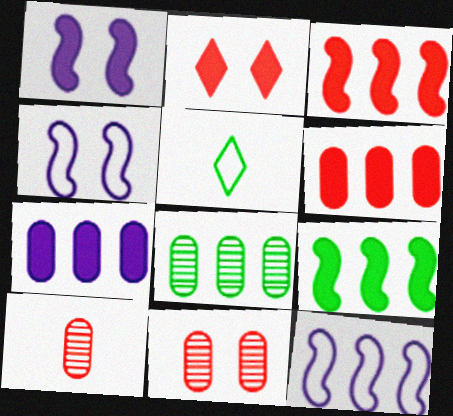[]